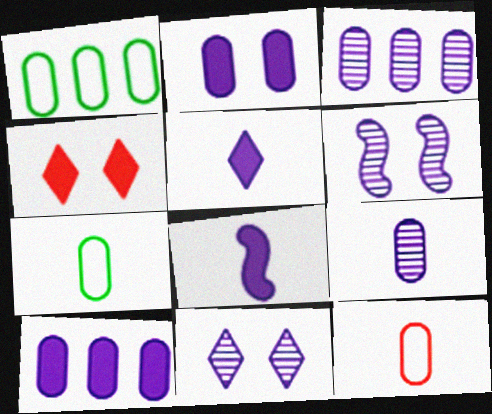[]